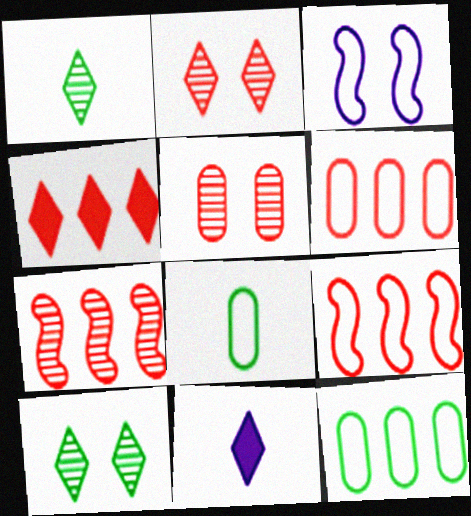[[4, 6, 7]]